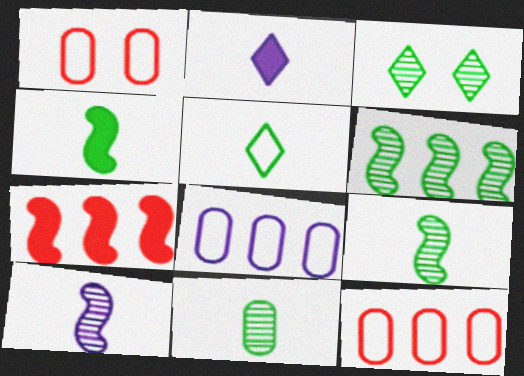[[1, 2, 6], 
[3, 6, 11], 
[4, 5, 11]]